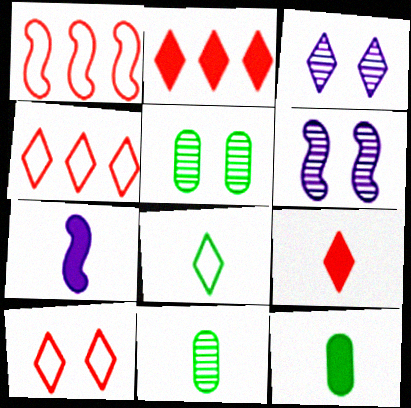[[1, 3, 12], 
[2, 3, 8], 
[4, 5, 7], 
[4, 6, 12], 
[7, 9, 12]]